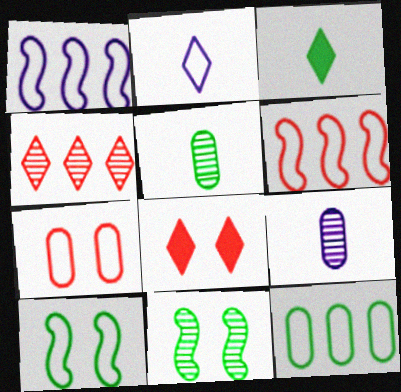[[1, 5, 8], 
[3, 11, 12], 
[4, 9, 11]]